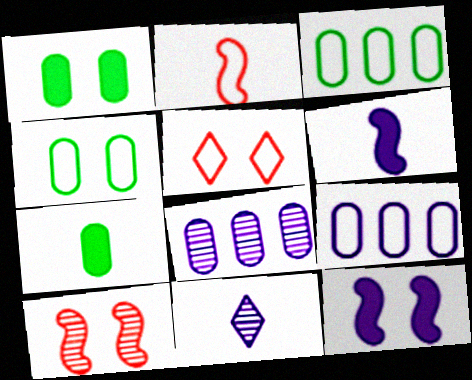[[2, 7, 11], 
[9, 11, 12]]